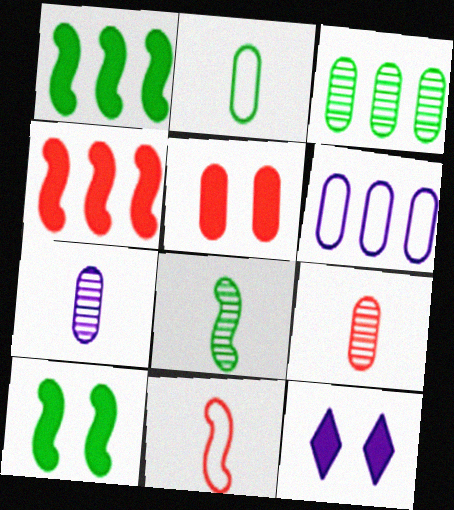[[3, 11, 12], 
[5, 10, 12]]